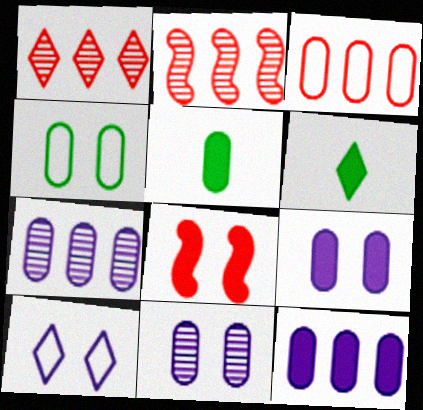[[1, 6, 10], 
[2, 5, 10], 
[3, 5, 11], 
[6, 8, 12]]